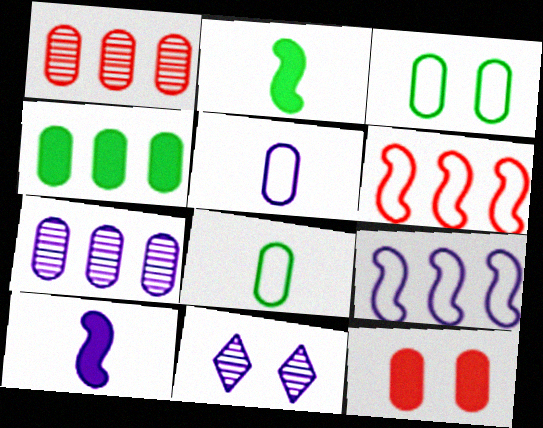[[7, 8, 12]]